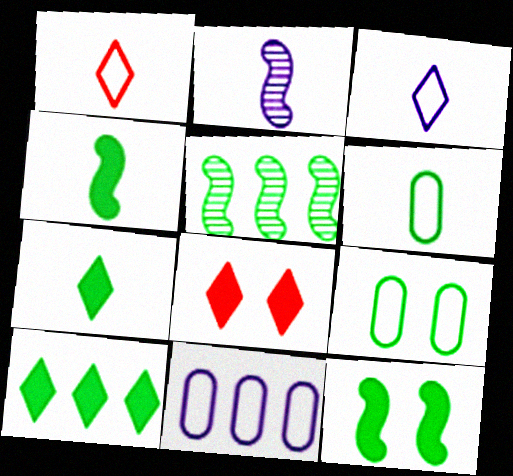[[5, 7, 9]]